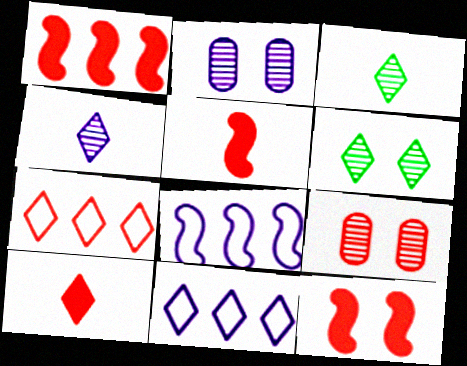[[1, 5, 12], 
[5, 7, 9], 
[6, 10, 11]]